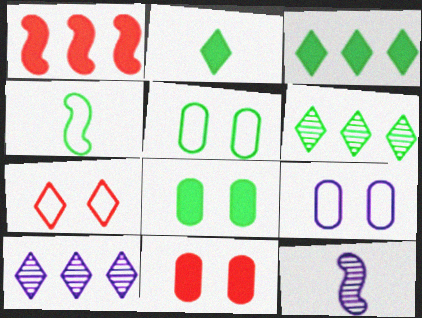[[2, 7, 10], 
[4, 6, 8], 
[4, 10, 11]]